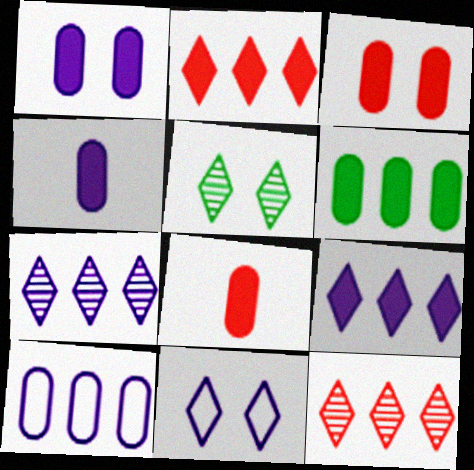[[1, 6, 8], 
[3, 4, 6]]